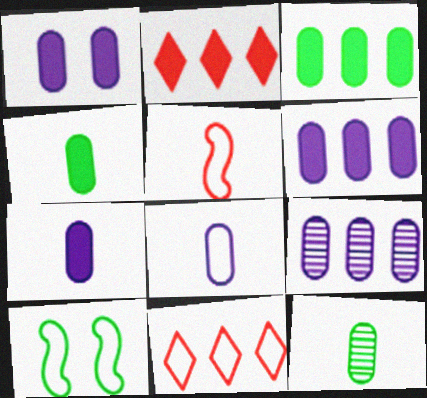[[1, 6, 7], 
[1, 8, 9], 
[8, 10, 11]]